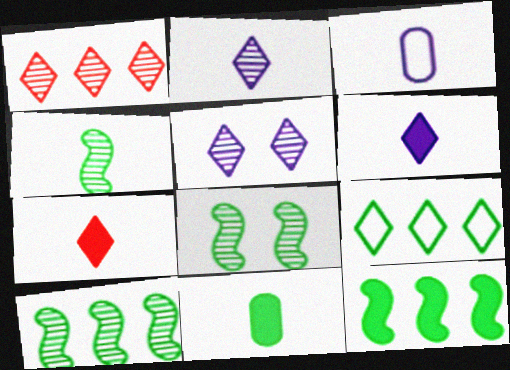[[3, 4, 7], 
[4, 8, 10], 
[5, 7, 9], 
[8, 9, 11]]